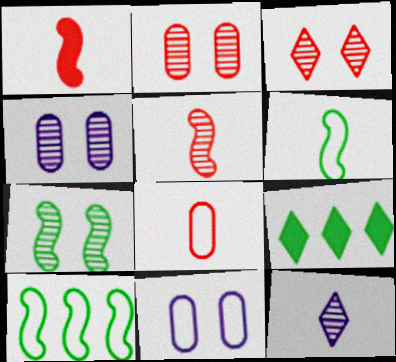[[3, 4, 7], 
[5, 9, 11]]